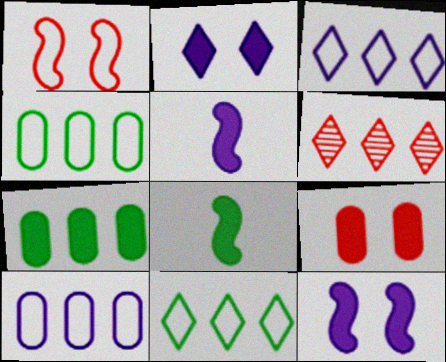[]